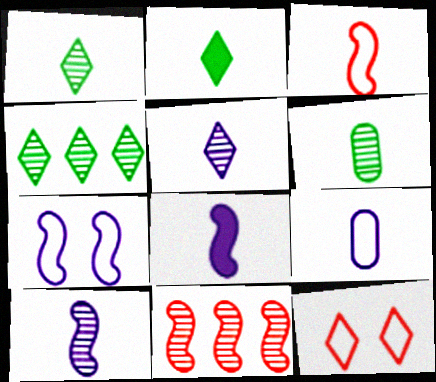[[5, 8, 9]]